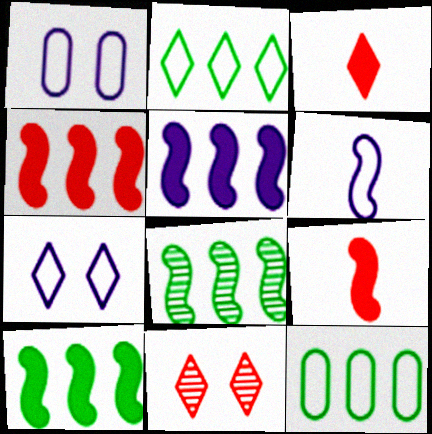[[1, 3, 8], 
[4, 5, 10]]